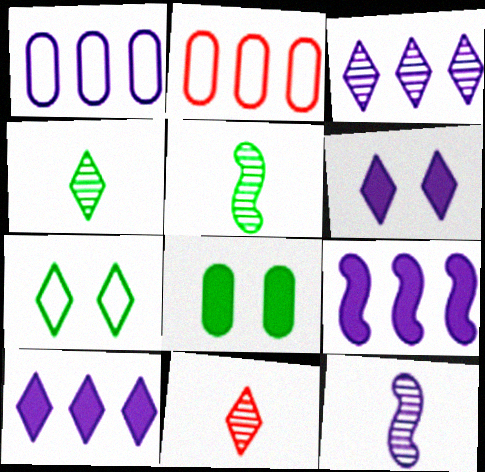[[1, 3, 9], 
[1, 6, 12], 
[2, 5, 6], 
[7, 10, 11]]